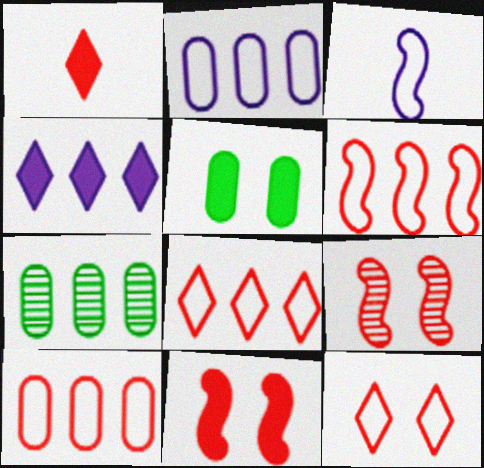[[1, 9, 10], 
[4, 6, 7], 
[6, 8, 10]]